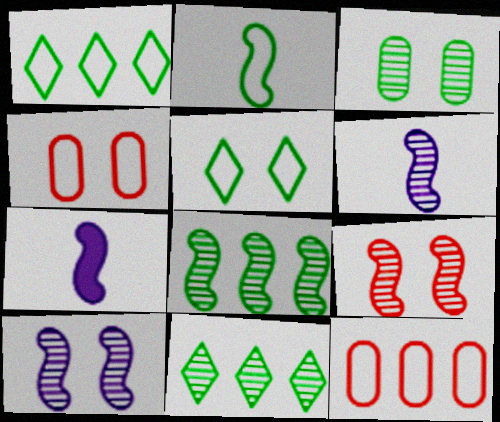[[4, 7, 11], 
[6, 8, 9]]